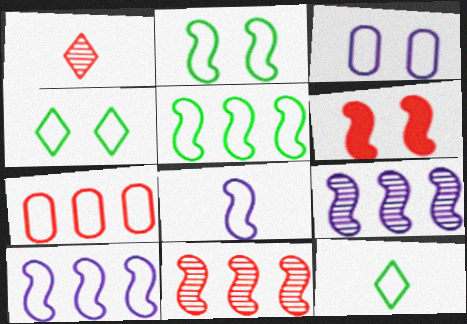[[1, 6, 7], 
[4, 7, 8]]